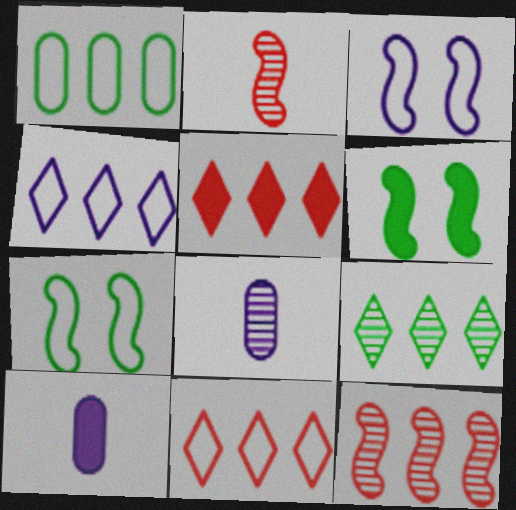[[4, 5, 9], 
[5, 6, 10], 
[5, 7, 8], 
[6, 8, 11]]